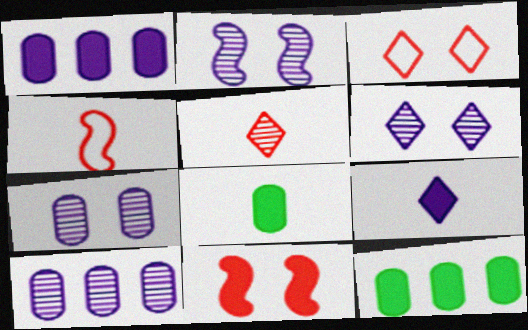[[2, 6, 7], 
[4, 6, 12], 
[9, 11, 12]]